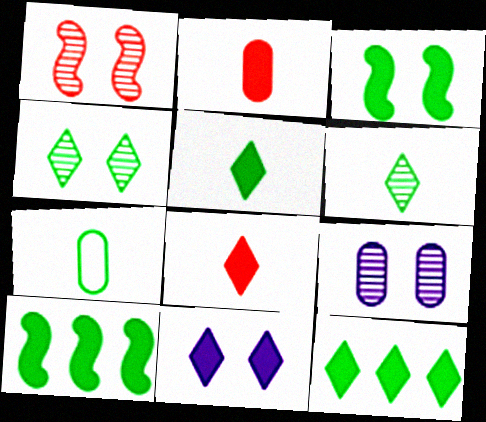[[1, 4, 9], 
[2, 10, 11], 
[4, 7, 10], 
[8, 11, 12]]